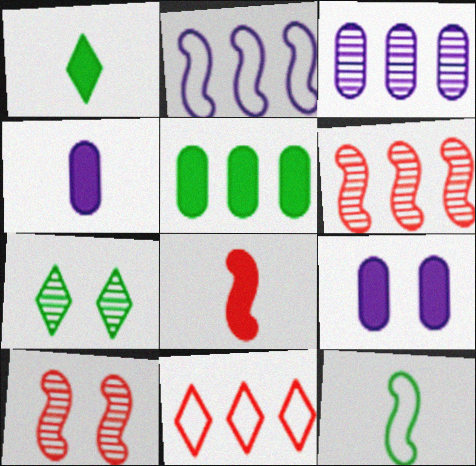[[1, 4, 8], 
[5, 7, 12]]